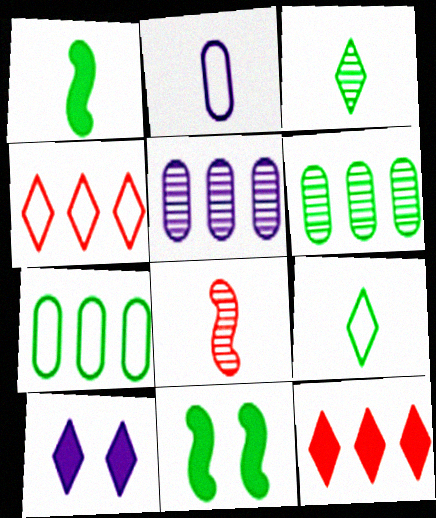[[3, 4, 10], 
[3, 7, 11], 
[6, 9, 11], 
[7, 8, 10]]